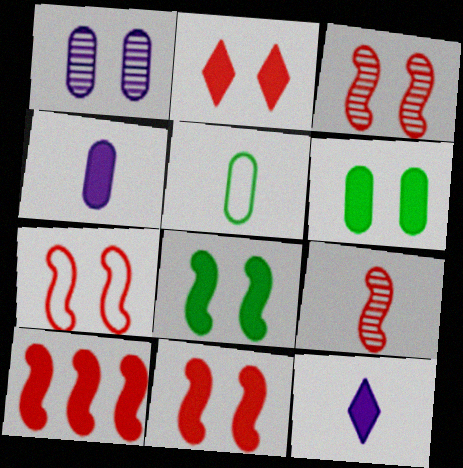[[3, 7, 11], 
[5, 9, 12], 
[6, 10, 12], 
[7, 9, 10]]